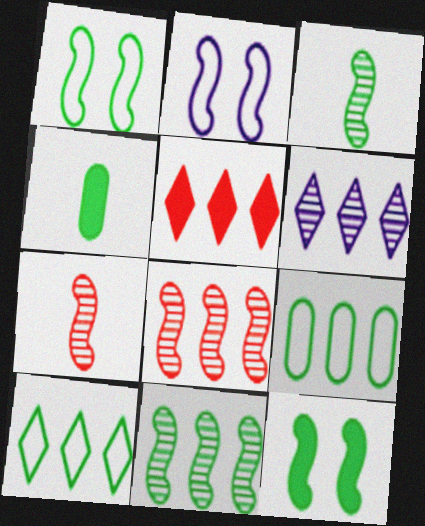[[5, 6, 10]]